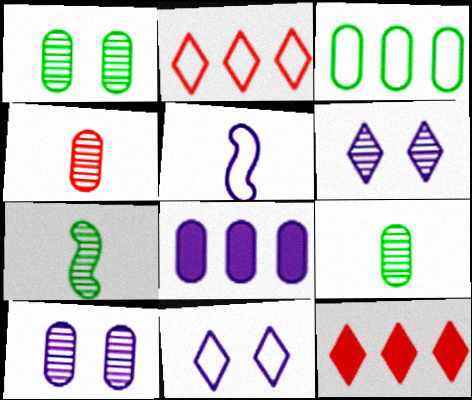[[1, 5, 12], 
[5, 6, 8]]